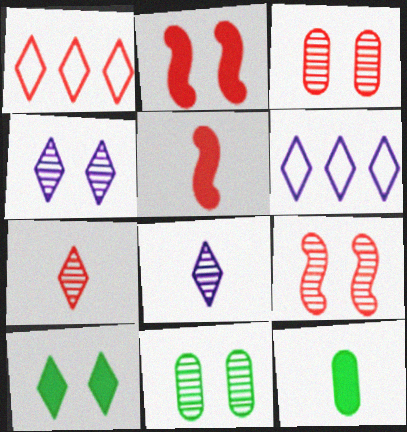[[1, 3, 5], 
[1, 8, 10], 
[4, 9, 11], 
[5, 6, 11], 
[6, 7, 10], 
[6, 9, 12]]